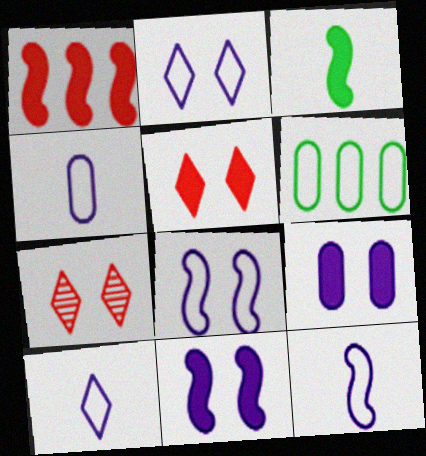[[1, 3, 11], 
[4, 10, 12]]